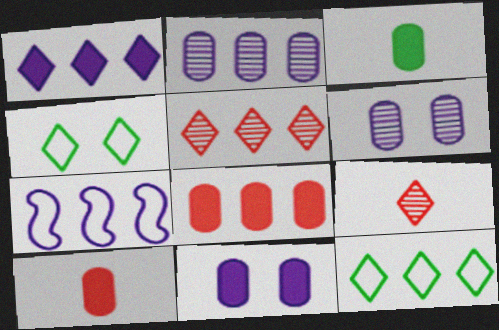[[1, 2, 7], 
[1, 4, 9], 
[1, 5, 12], 
[3, 8, 11]]